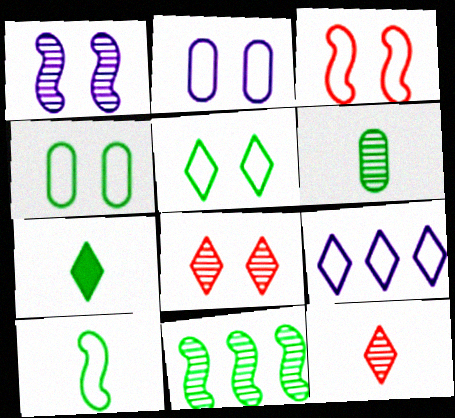[[2, 3, 5], 
[4, 7, 11], 
[6, 7, 10], 
[7, 8, 9]]